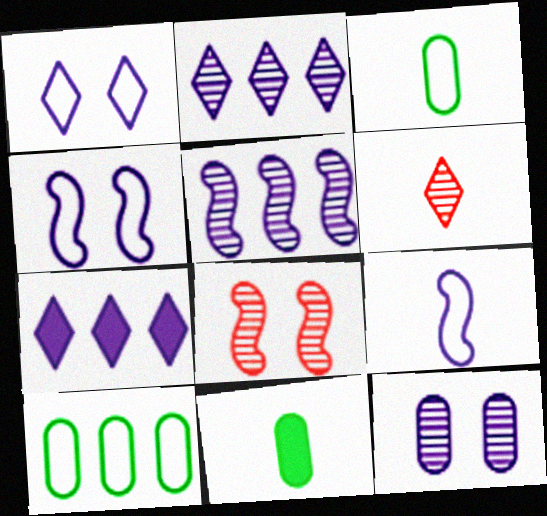[[3, 7, 8], 
[6, 9, 11], 
[7, 9, 12]]